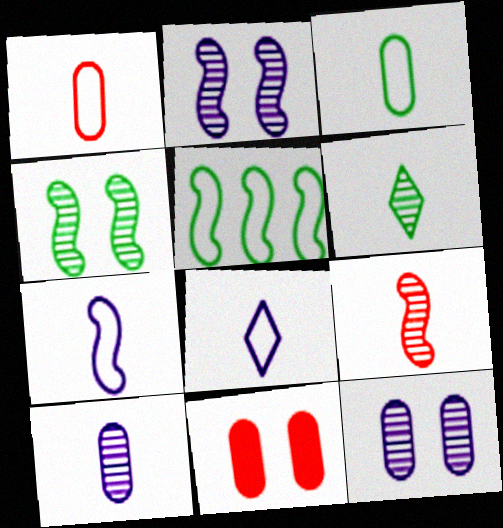[[6, 9, 10]]